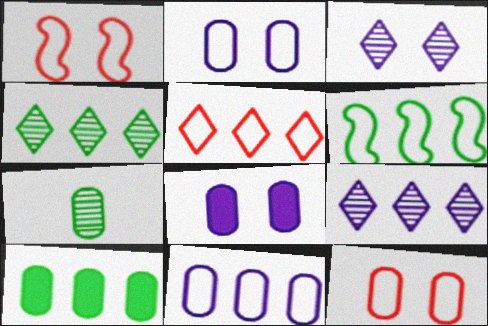[[4, 6, 10], 
[5, 6, 11]]